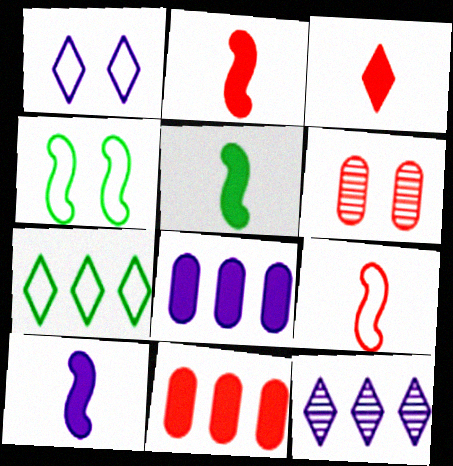[[2, 5, 10], 
[6, 7, 10]]